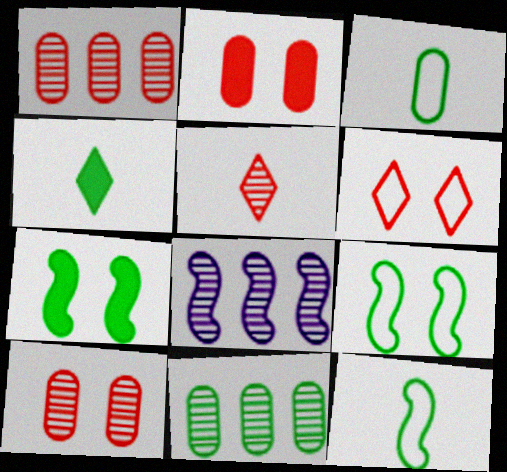[[4, 9, 11]]